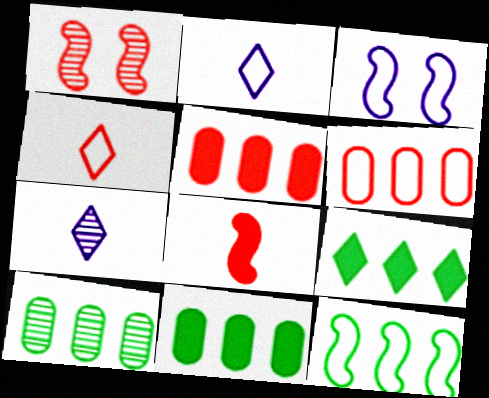[[1, 2, 11], 
[1, 4, 5], 
[1, 7, 10], 
[9, 10, 12]]